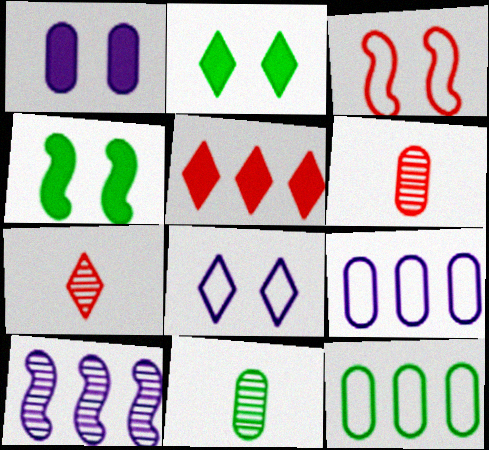[[1, 6, 12], 
[3, 5, 6], 
[4, 7, 9], 
[5, 10, 12]]